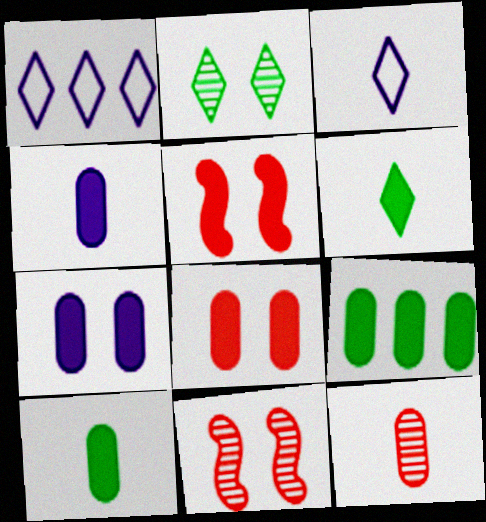[[1, 10, 11], 
[3, 9, 11], 
[4, 8, 9]]